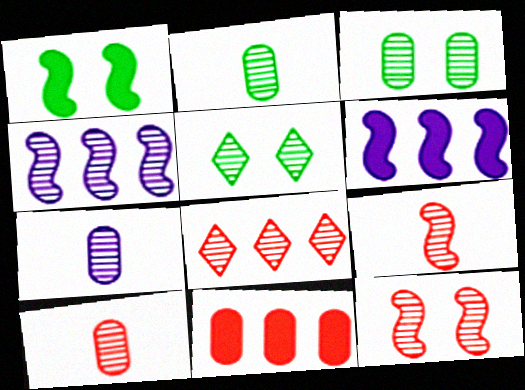[[2, 7, 10], 
[4, 5, 10], 
[8, 10, 12]]